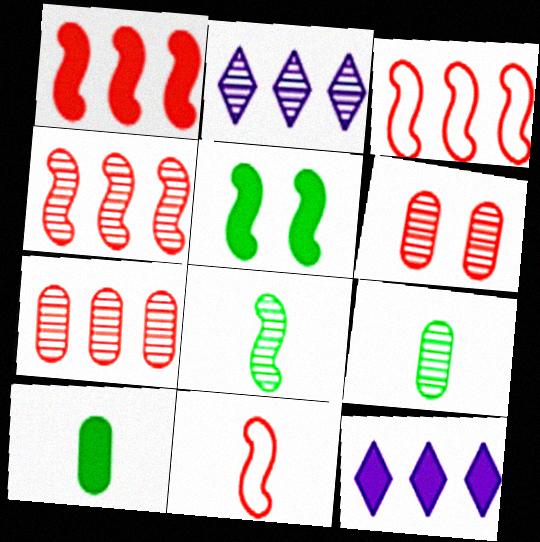[[1, 3, 4], 
[2, 6, 8]]